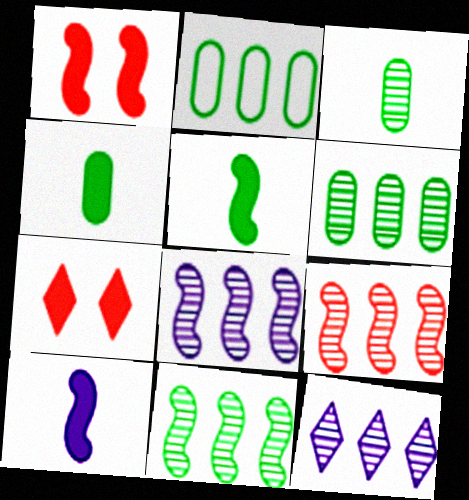[[6, 9, 12], 
[8, 9, 11]]